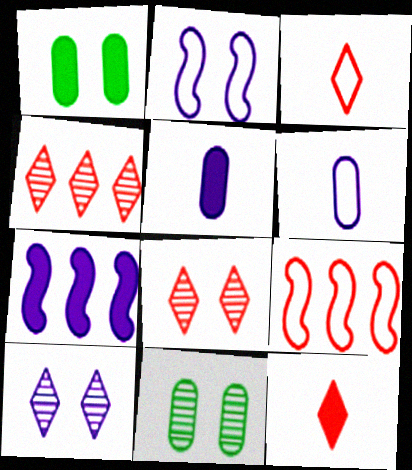[[1, 2, 8], 
[1, 7, 12], 
[3, 7, 11], 
[6, 7, 10]]